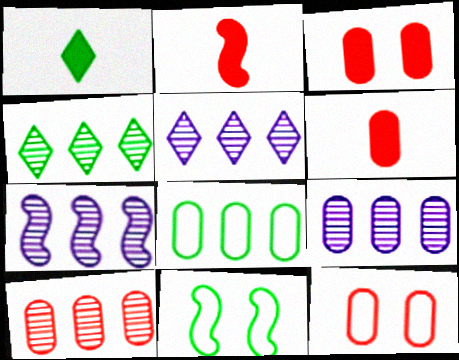[[1, 7, 12], 
[2, 7, 11], 
[4, 7, 10], 
[5, 6, 11], 
[5, 7, 9], 
[6, 10, 12]]